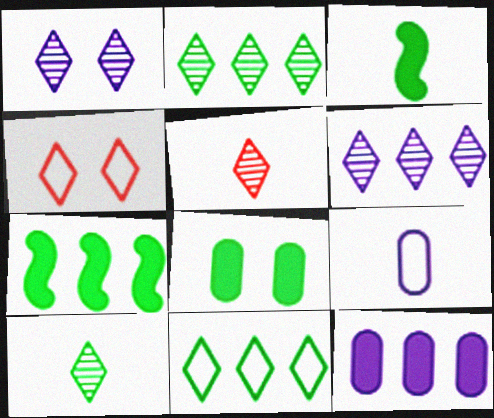[[1, 2, 5], 
[3, 5, 9]]